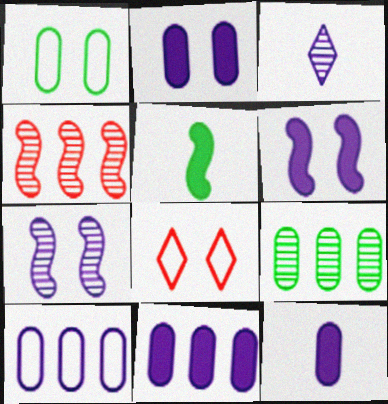[[2, 11, 12], 
[3, 6, 10]]